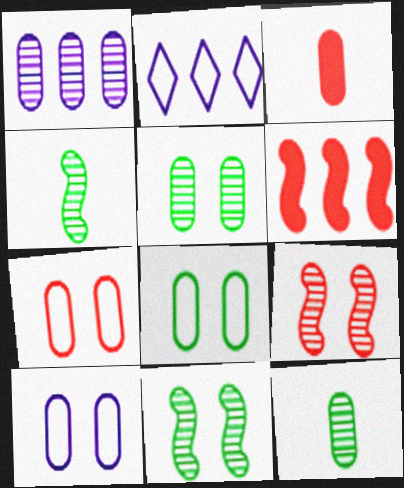[[1, 3, 8], 
[2, 3, 11], 
[7, 8, 10]]